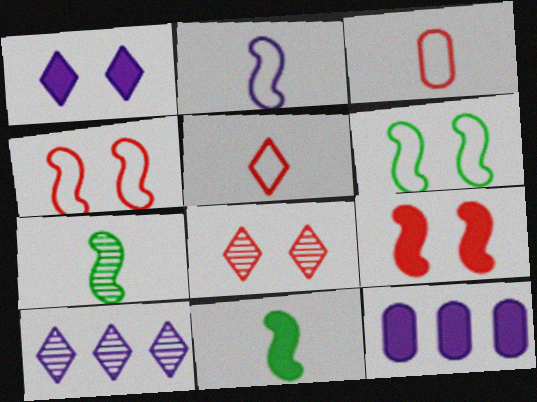[]